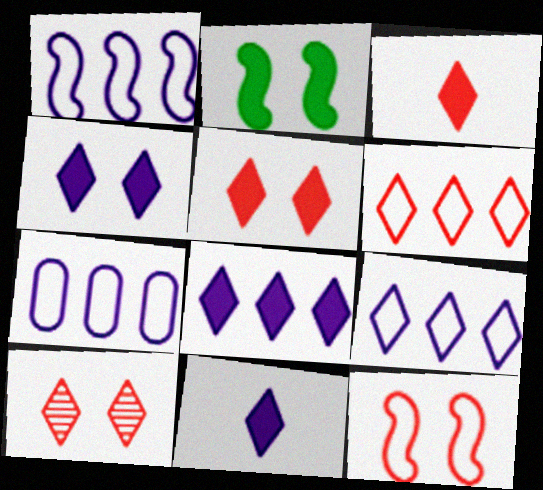[[1, 7, 9], 
[3, 6, 10], 
[4, 8, 11]]